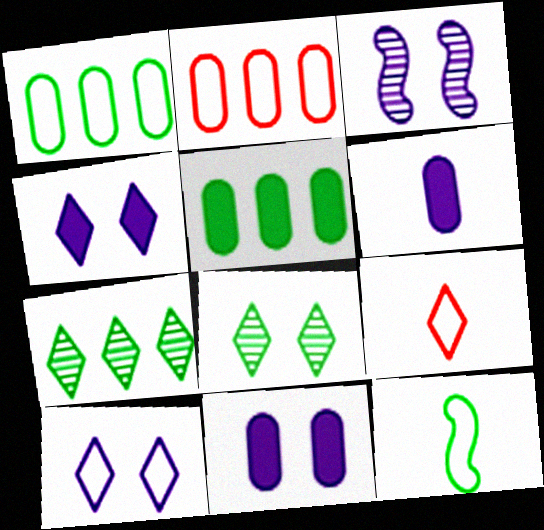[[2, 10, 12], 
[3, 5, 9], 
[3, 10, 11], 
[4, 7, 9], 
[5, 8, 12]]